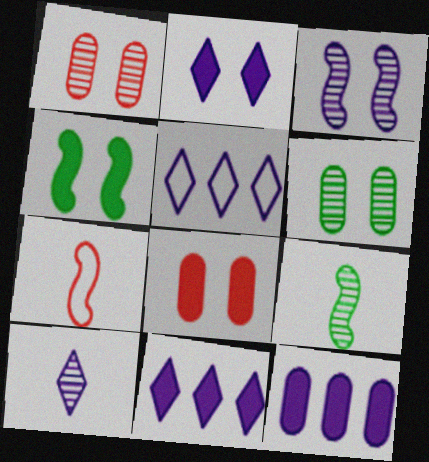[[2, 4, 8], 
[2, 5, 10], 
[5, 8, 9], 
[6, 7, 11]]